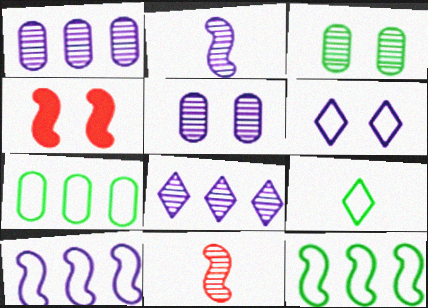[[1, 4, 9], 
[2, 4, 12], 
[2, 5, 8], 
[3, 4, 6], 
[3, 8, 11]]